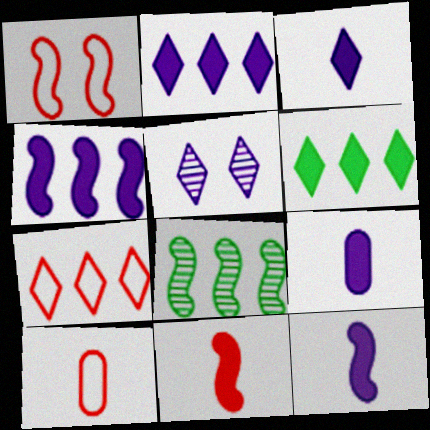[[1, 7, 10], 
[1, 8, 12], 
[3, 9, 12]]